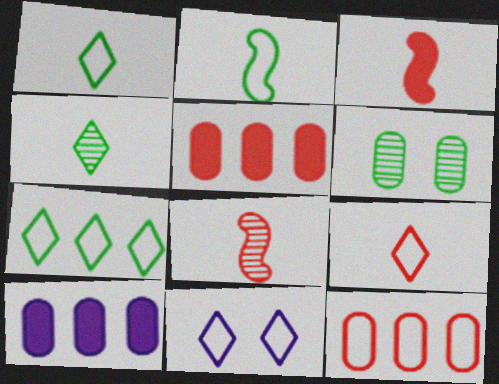[[2, 11, 12], 
[7, 9, 11]]